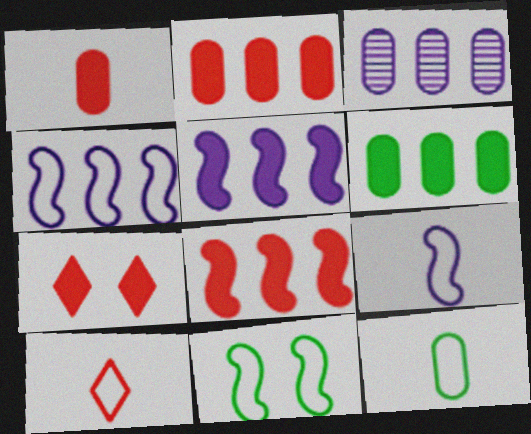[[1, 7, 8], 
[9, 10, 12]]